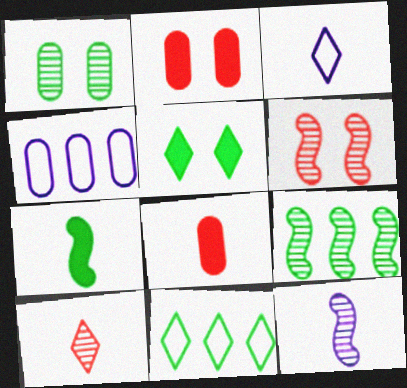[[1, 4, 8], 
[1, 7, 11], 
[2, 3, 9], 
[2, 11, 12], 
[6, 9, 12]]